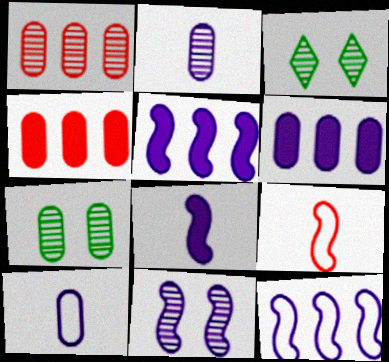[[1, 2, 7], 
[3, 6, 9], 
[4, 7, 10], 
[8, 11, 12]]